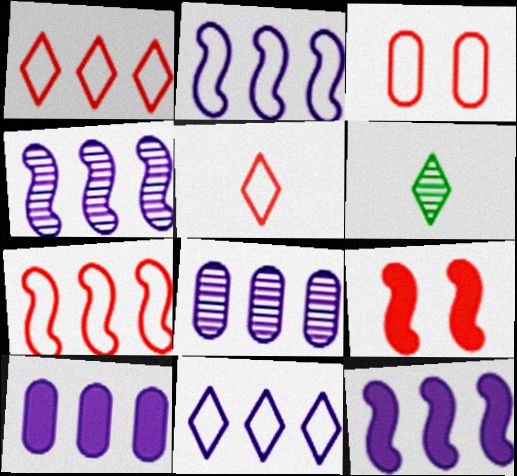[[2, 4, 12], 
[3, 5, 7], 
[3, 6, 12], 
[4, 10, 11], 
[8, 11, 12]]